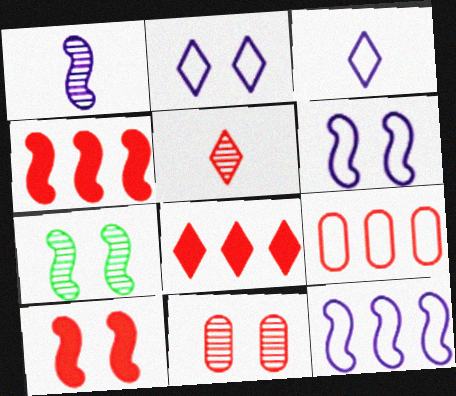[[5, 9, 10], 
[6, 7, 10]]